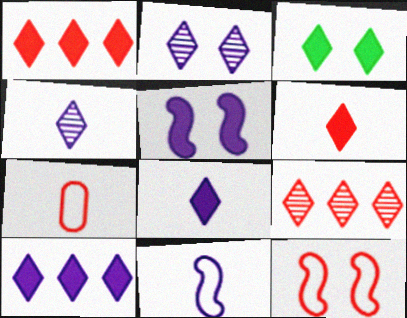[[1, 3, 8], 
[3, 6, 10]]